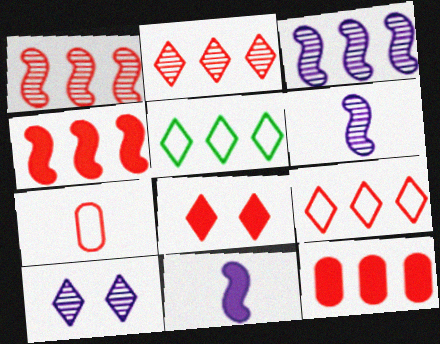[[1, 7, 8], 
[1, 9, 12], 
[3, 5, 12]]